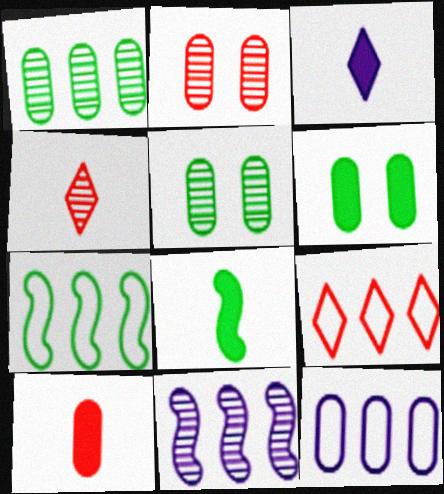[[2, 3, 7], 
[3, 8, 10], 
[4, 5, 11], 
[5, 10, 12], 
[7, 9, 12]]